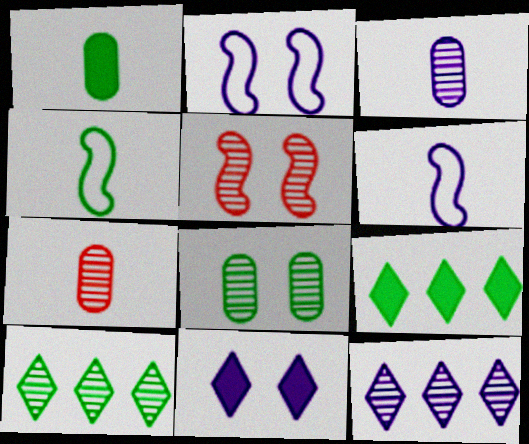[[2, 7, 9], 
[3, 5, 10], 
[4, 8, 9]]